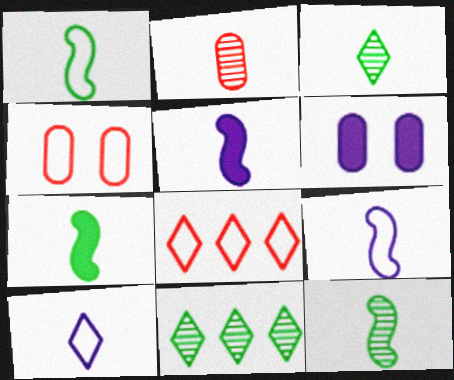[[1, 7, 12], 
[2, 7, 10], 
[4, 5, 11], 
[6, 8, 12]]